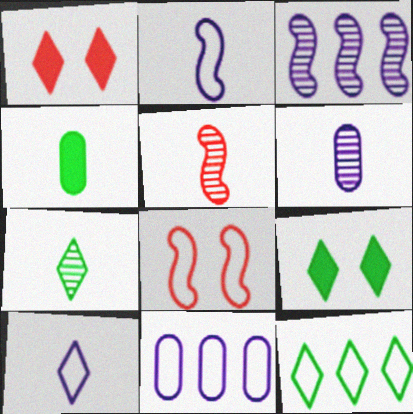[[4, 5, 10], 
[5, 6, 7], 
[5, 9, 11], 
[7, 9, 12]]